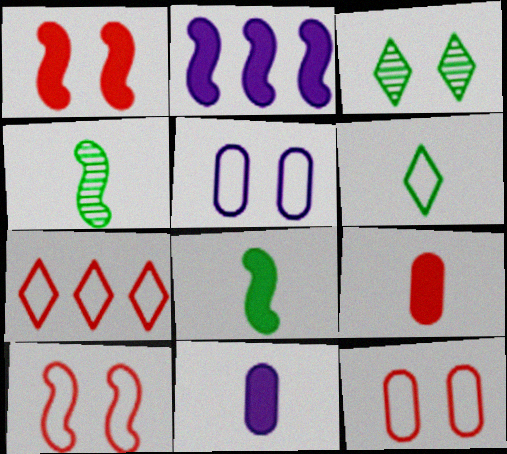[[1, 2, 8], 
[1, 3, 5], 
[2, 4, 10]]